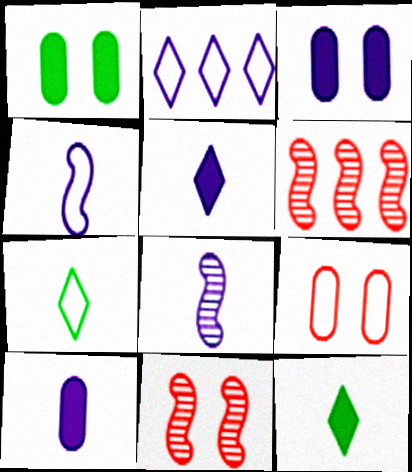[[2, 3, 8], 
[3, 6, 7]]